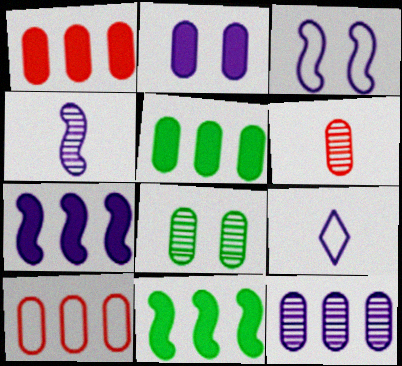[[3, 4, 7], 
[5, 10, 12], 
[6, 8, 12]]